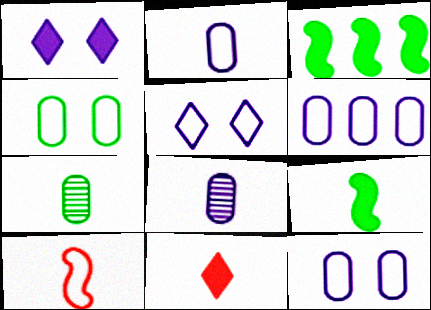[[2, 6, 12]]